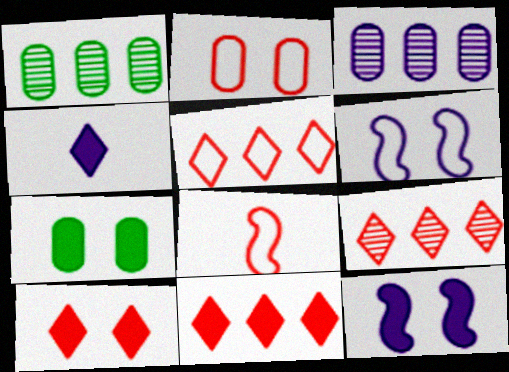[[2, 5, 8], 
[3, 4, 6], 
[5, 9, 11], 
[7, 10, 12]]